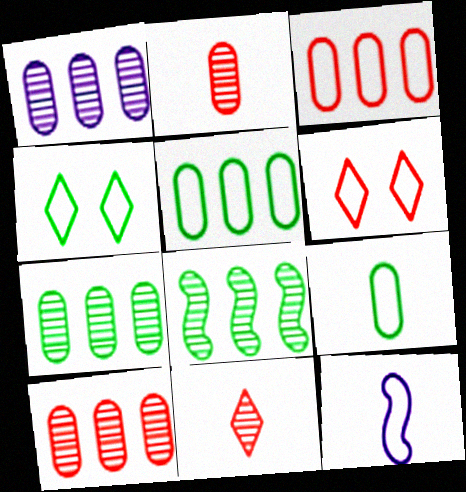[[1, 7, 10], 
[3, 4, 12], 
[5, 6, 12]]